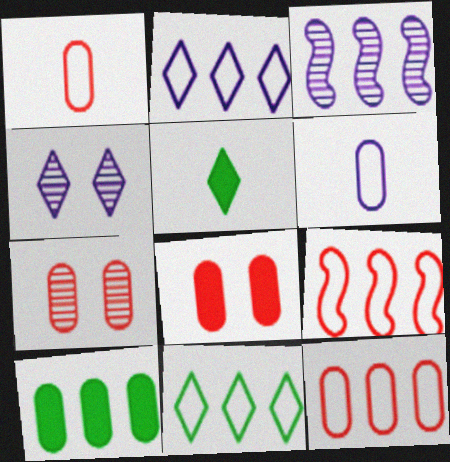[[6, 7, 10]]